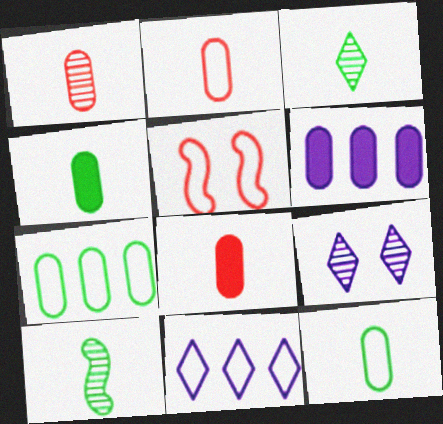[[1, 2, 8], 
[3, 5, 6], 
[5, 11, 12]]